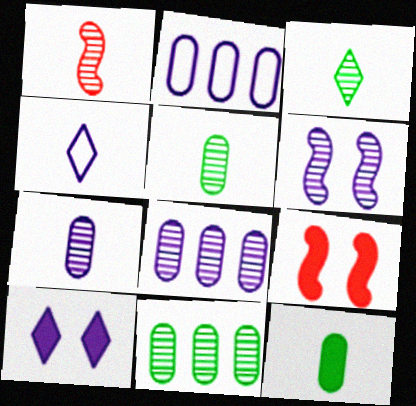[[1, 3, 7], 
[1, 4, 12], 
[2, 3, 9], 
[4, 9, 11]]